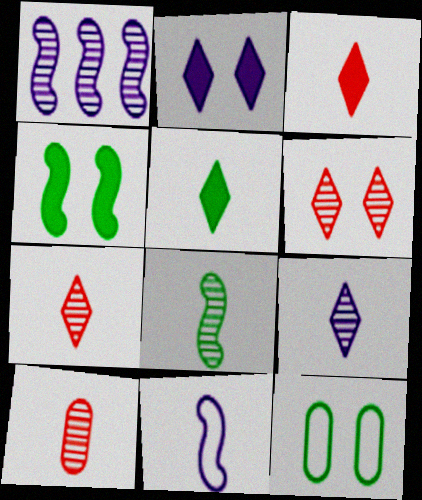[[1, 3, 12], 
[5, 10, 11], 
[8, 9, 10]]